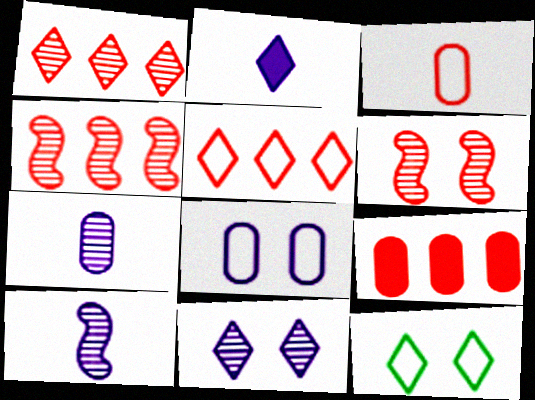[[1, 2, 12], 
[4, 5, 9], 
[9, 10, 12]]